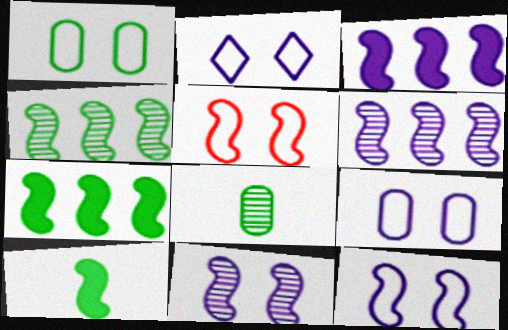[[1, 2, 5], 
[2, 9, 12], 
[5, 6, 10]]